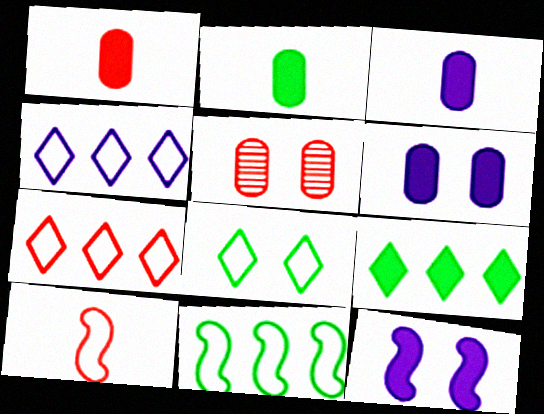[[1, 2, 3], 
[1, 9, 12], 
[5, 8, 12]]